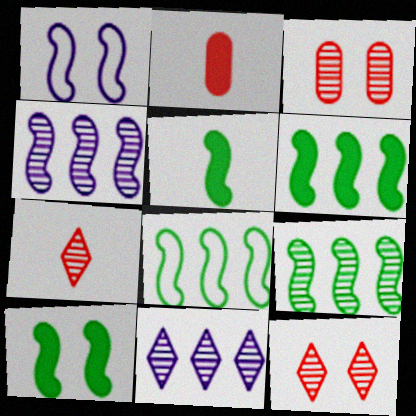[[5, 6, 10], 
[6, 8, 9]]